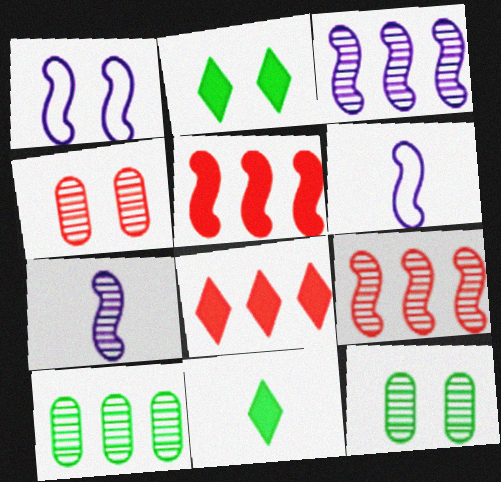[[1, 2, 4], 
[6, 8, 12]]